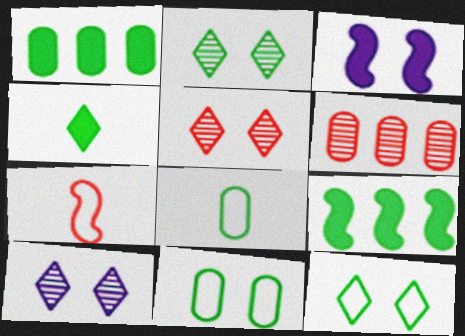[[1, 7, 10], 
[2, 5, 10], 
[2, 8, 9], 
[3, 5, 11]]